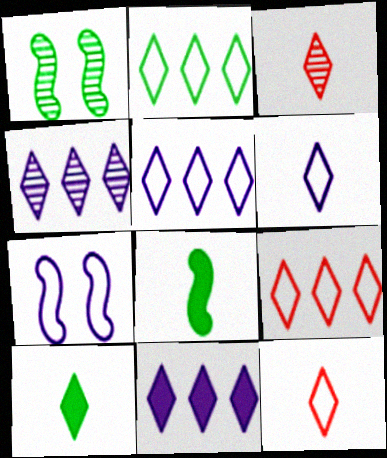[[2, 5, 9], 
[3, 6, 10], 
[4, 5, 11]]